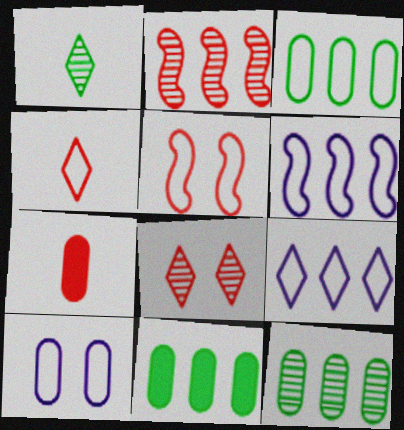[[2, 9, 11], 
[3, 11, 12], 
[7, 10, 12]]